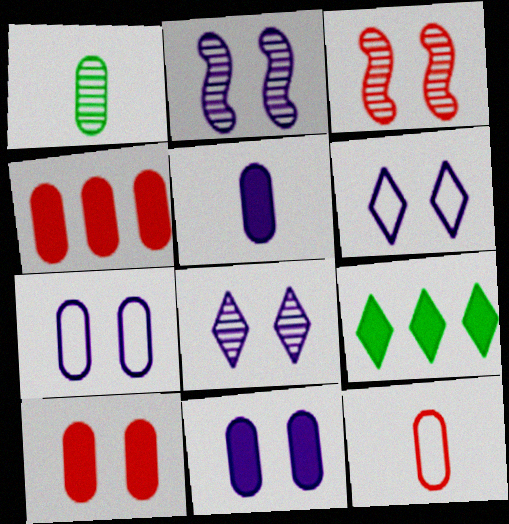[[1, 4, 7], 
[1, 5, 12], 
[2, 6, 11], 
[2, 9, 12]]